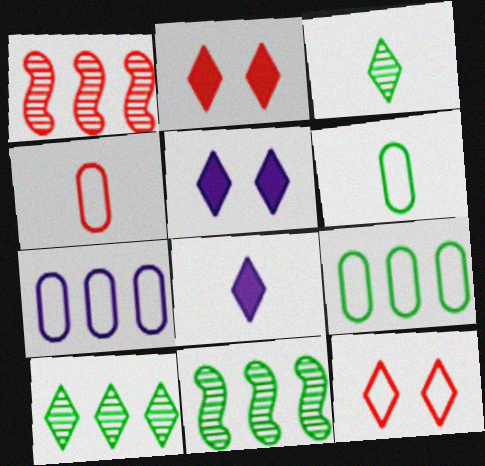[[1, 2, 4], 
[1, 5, 6], 
[4, 5, 11], 
[8, 10, 12]]